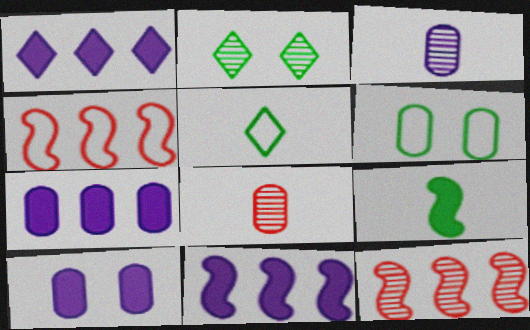[[1, 7, 11], 
[2, 3, 12], 
[5, 10, 12], 
[6, 7, 8]]